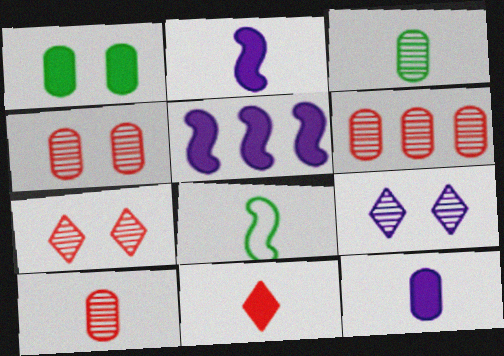[[1, 5, 11], 
[4, 6, 10]]